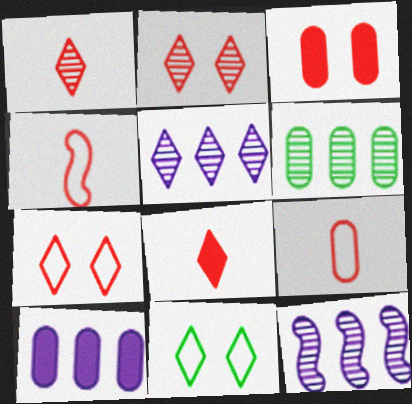[[5, 8, 11]]